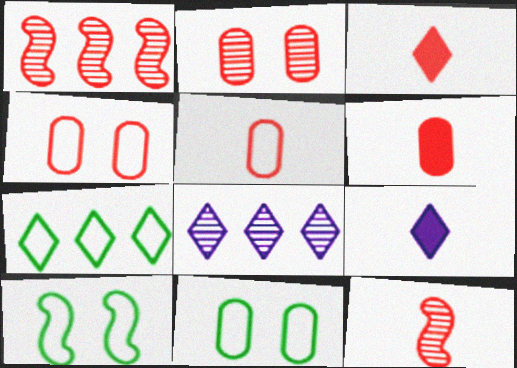[[1, 3, 4], 
[1, 9, 11], 
[3, 5, 12], 
[6, 8, 10]]